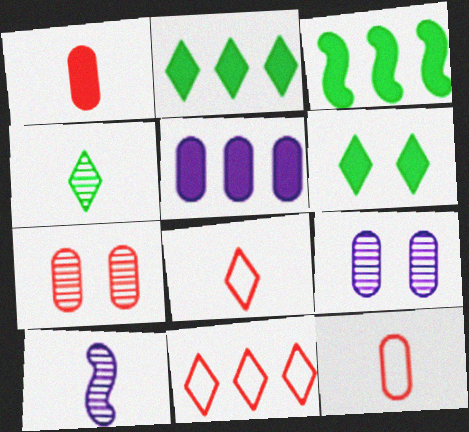[[3, 8, 9]]